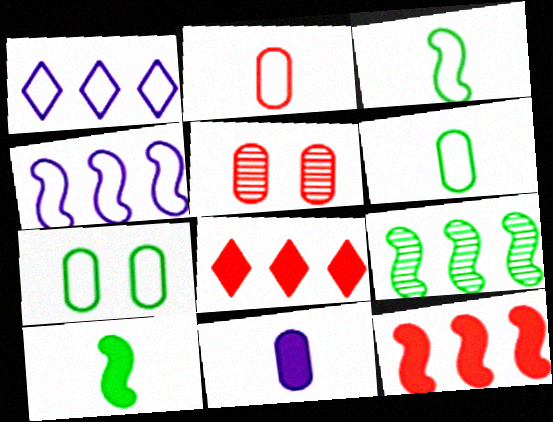[[1, 5, 10], 
[4, 9, 12]]